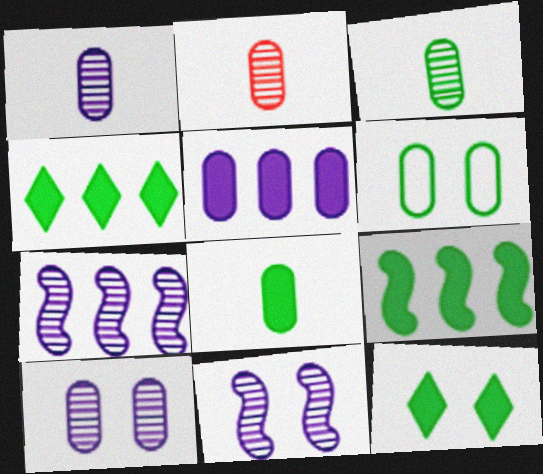[[1, 2, 3], 
[2, 5, 6], 
[8, 9, 12]]